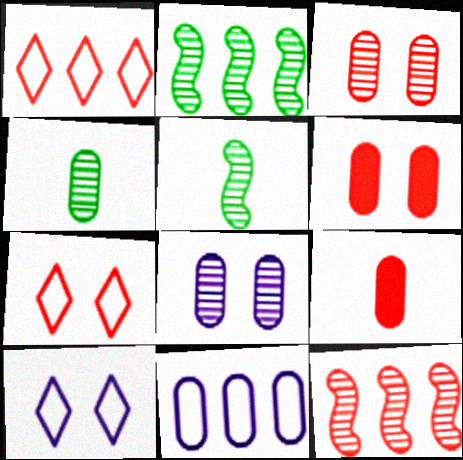[[2, 9, 10], 
[4, 6, 11], 
[7, 9, 12]]